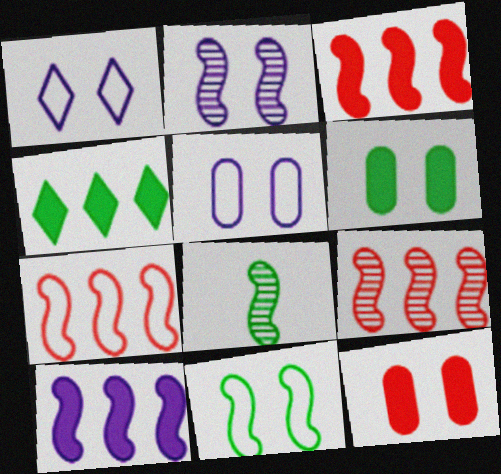[[2, 8, 9], 
[3, 7, 9]]